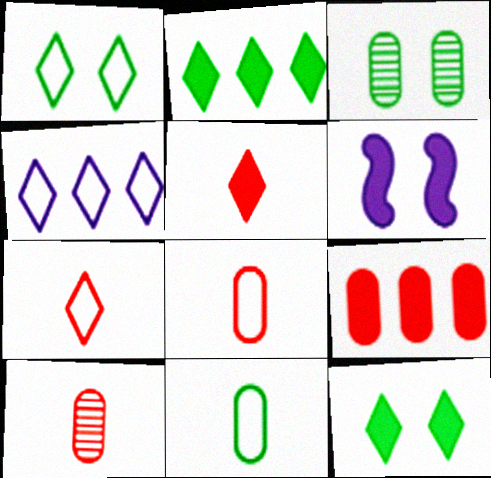[[1, 4, 7]]